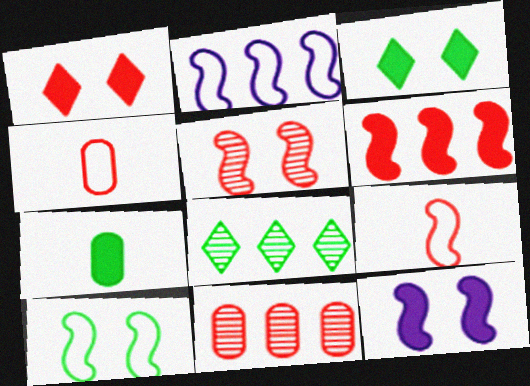[[1, 9, 11], 
[2, 9, 10], 
[4, 8, 12], 
[5, 6, 9], 
[5, 10, 12], 
[7, 8, 10]]